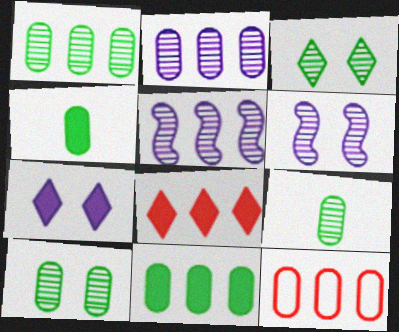[[1, 9, 10], 
[2, 11, 12]]